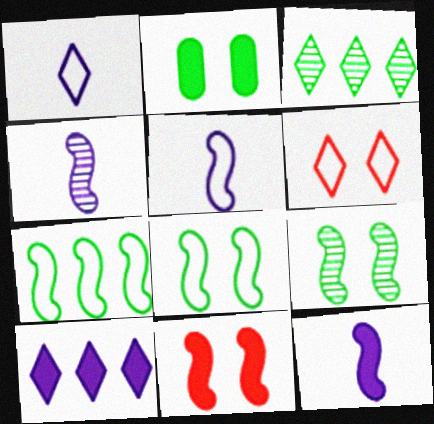[[4, 5, 12], 
[4, 7, 11]]